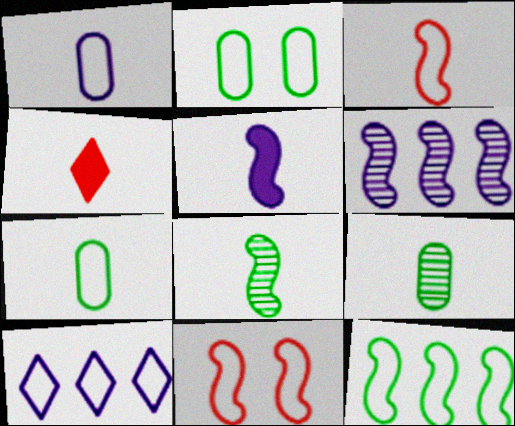[[1, 4, 8], 
[2, 3, 10], 
[2, 4, 6], 
[3, 5, 8], 
[7, 10, 11]]